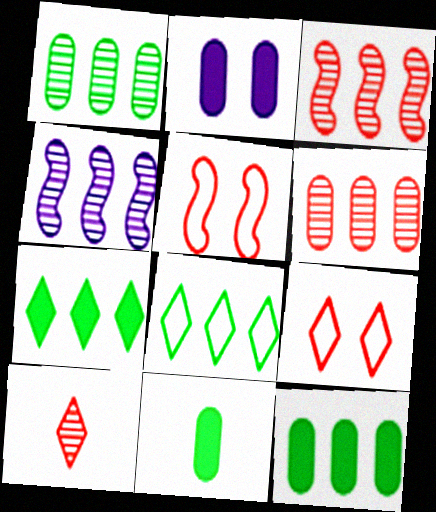[[4, 9, 11]]